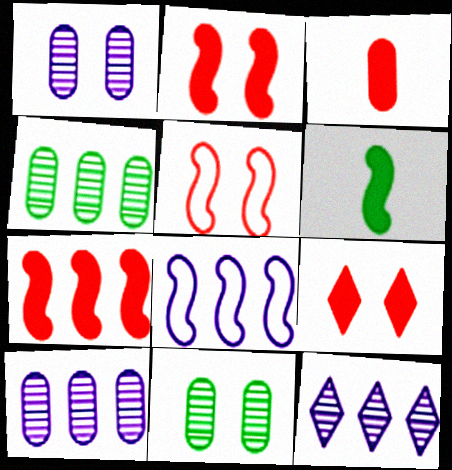[[3, 7, 9]]